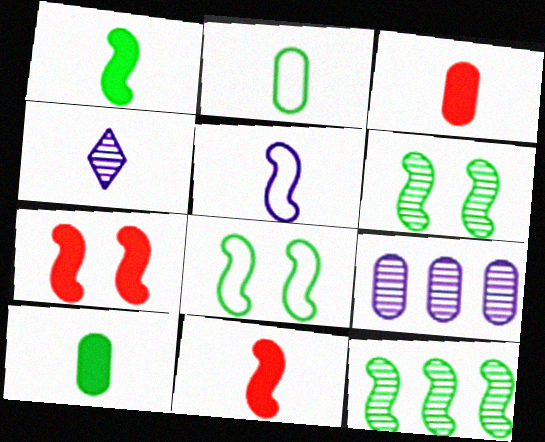[[1, 8, 12], 
[2, 4, 11], 
[5, 7, 12]]